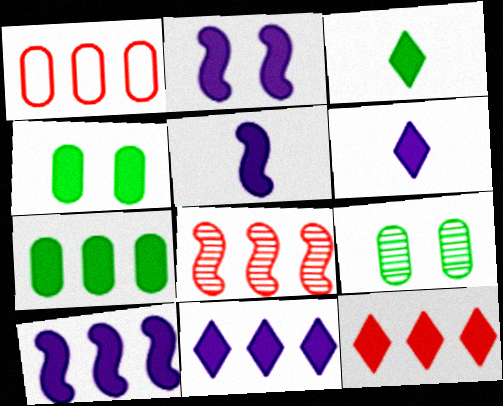[[1, 8, 12], 
[2, 5, 10], 
[4, 5, 12], 
[7, 10, 12]]